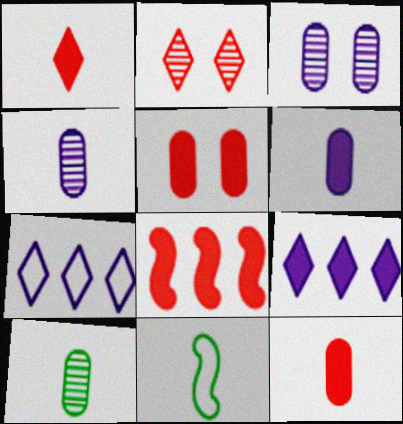[[1, 4, 11], 
[1, 5, 8]]